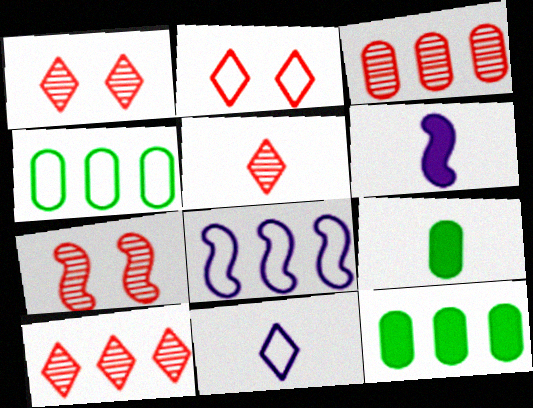[[1, 4, 6], 
[1, 5, 10], 
[1, 8, 9], 
[3, 5, 7], 
[7, 11, 12], 
[8, 10, 12]]